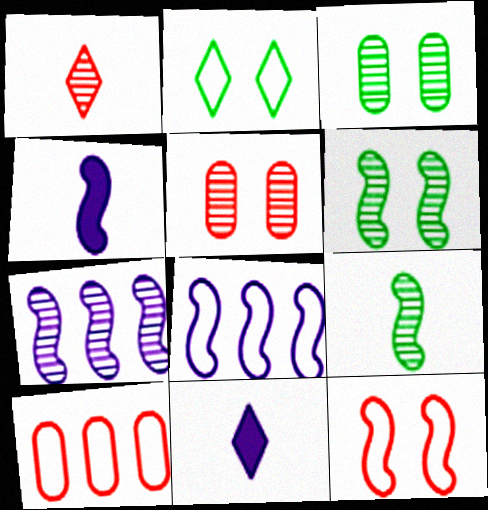[[1, 3, 7], 
[6, 10, 11]]